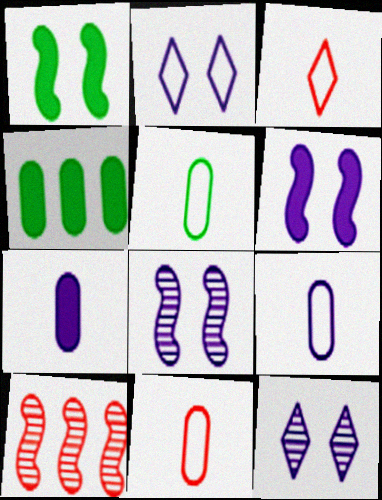[[3, 4, 8], 
[5, 9, 11]]